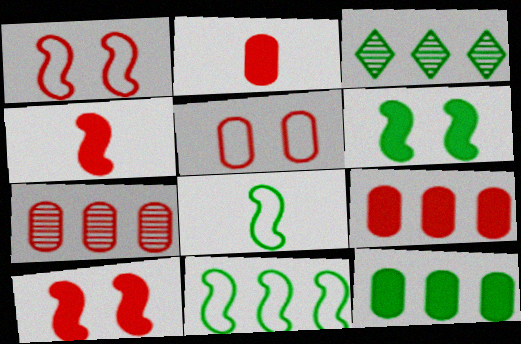[[2, 5, 7], 
[3, 11, 12]]